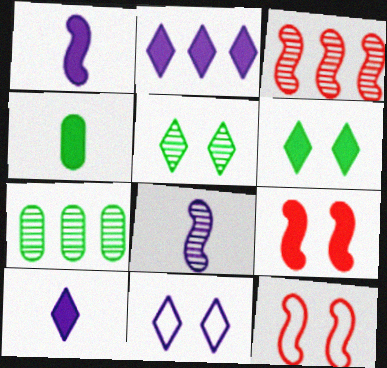[[2, 4, 9], 
[3, 4, 11], 
[7, 10, 12]]